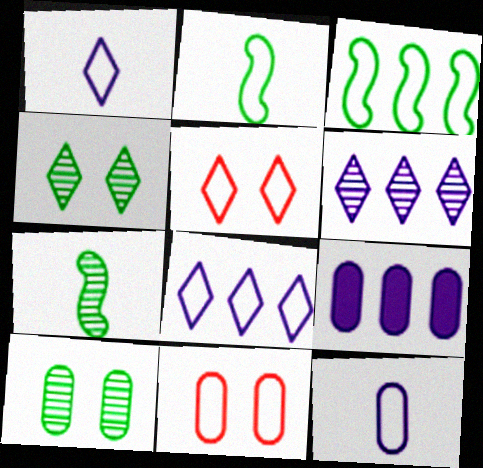[[1, 3, 11], 
[2, 8, 11], 
[3, 5, 12], 
[5, 7, 9]]